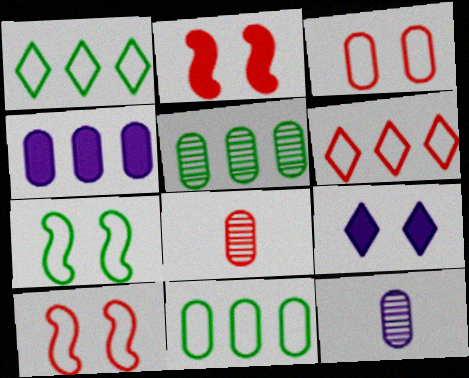[[1, 2, 12], 
[2, 6, 8]]